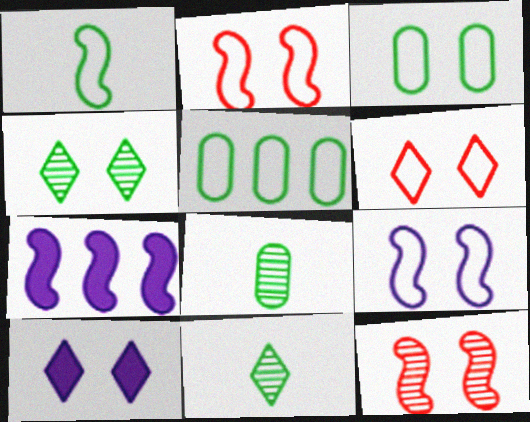[[1, 7, 12], 
[3, 6, 9], 
[3, 10, 12], 
[4, 6, 10], 
[6, 7, 8]]